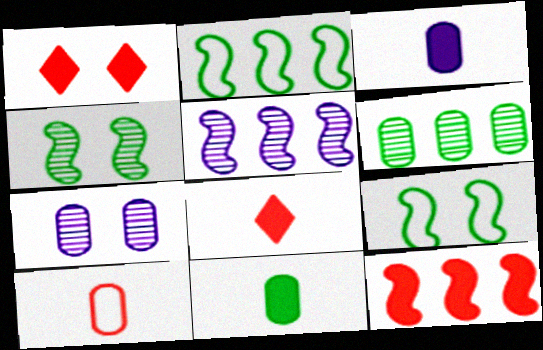[[1, 7, 9], 
[2, 5, 12], 
[2, 7, 8]]